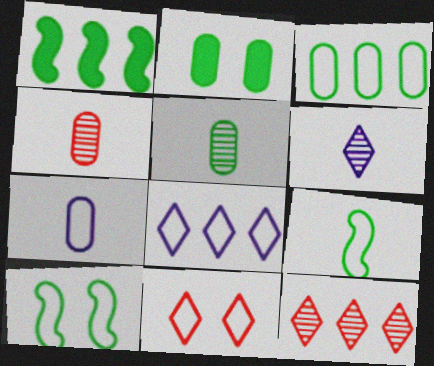[[2, 3, 5]]